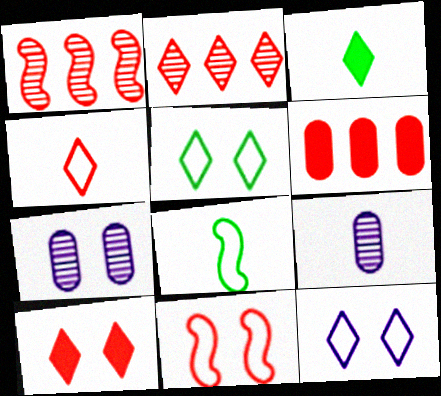[[2, 3, 12], 
[2, 4, 10]]